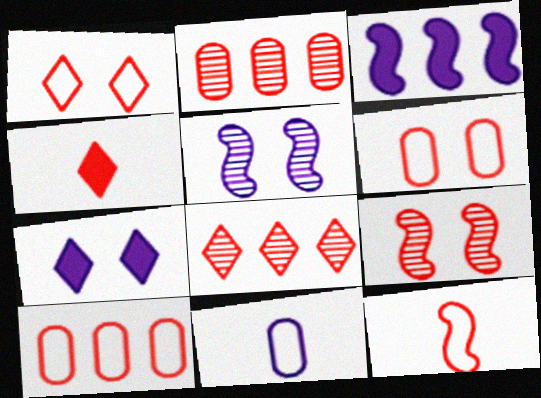[[1, 4, 8], 
[1, 10, 12], 
[4, 9, 10]]